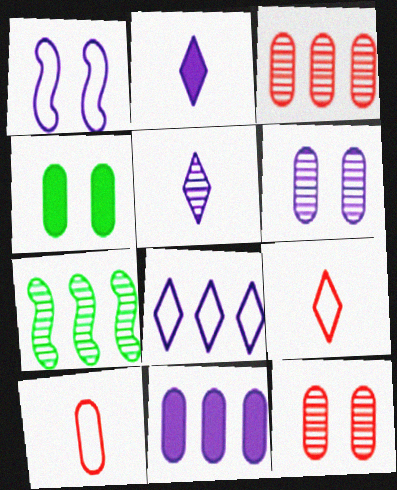[[1, 5, 11], 
[5, 7, 12]]